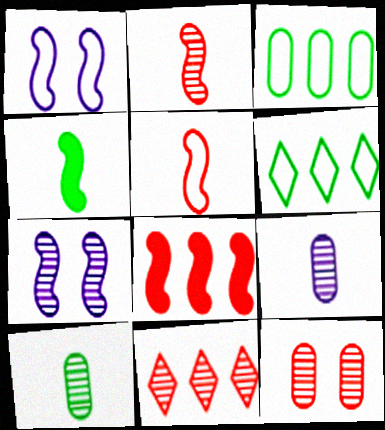[[2, 11, 12], 
[7, 10, 11]]